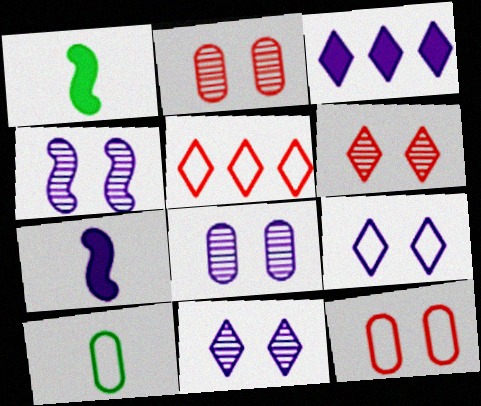[[1, 5, 8], 
[4, 8, 11]]